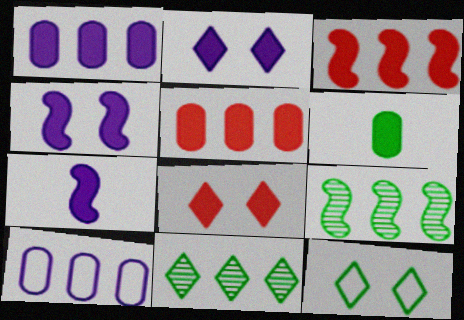[[1, 2, 7], 
[2, 3, 6], 
[3, 10, 11], 
[6, 9, 12]]